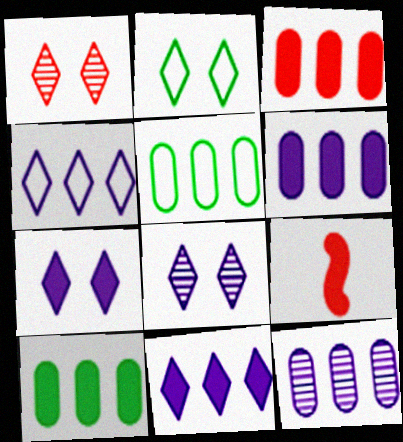[[1, 2, 7], 
[2, 9, 12], 
[3, 5, 12], 
[3, 6, 10], 
[5, 8, 9], 
[7, 9, 10]]